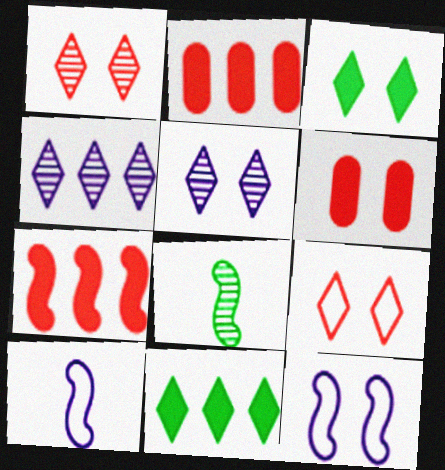[[3, 5, 9], 
[7, 8, 12]]